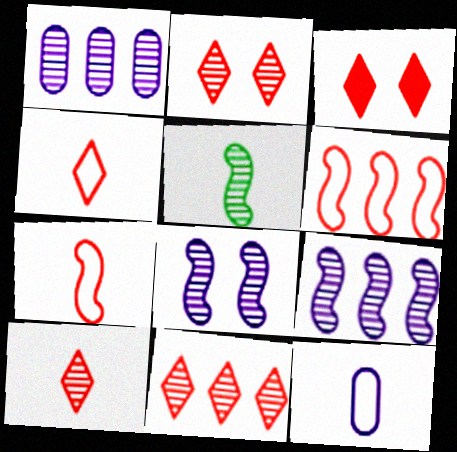[[1, 2, 5], 
[2, 10, 11], 
[3, 4, 11]]